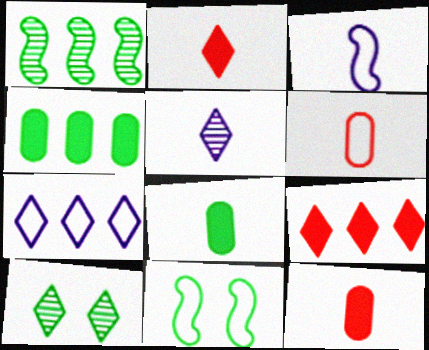[[2, 7, 10], 
[6, 7, 11]]